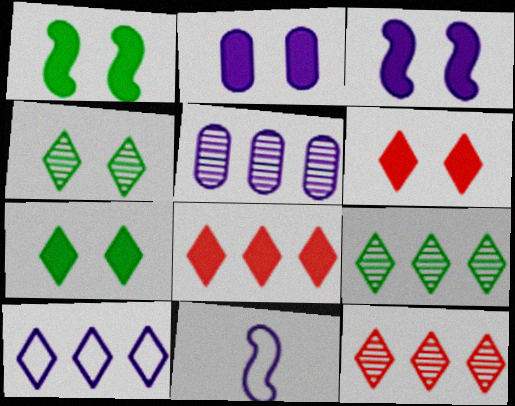[[1, 2, 6], 
[8, 9, 10]]